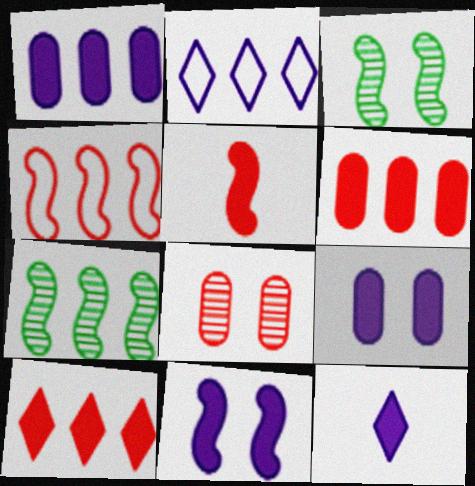[[1, 11, 12], 
[2, 6, 7]]